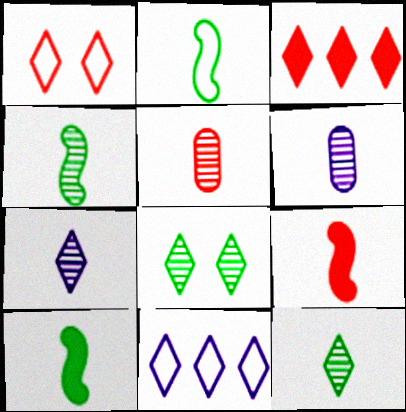[[2, 4, 10], 
[4, 5, 7]]